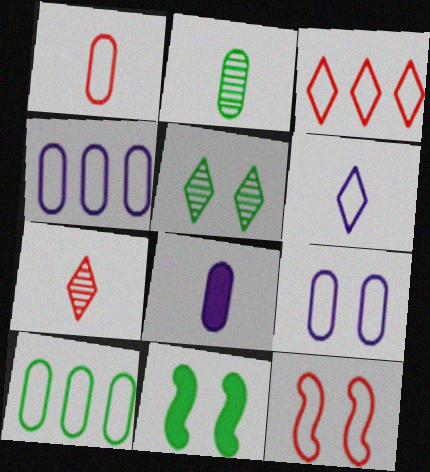[[1, 2, 8], 
[1, 3, 12], 
[1, 9, 10], 
[4, 7, 11], 
[6, 10, 12]]